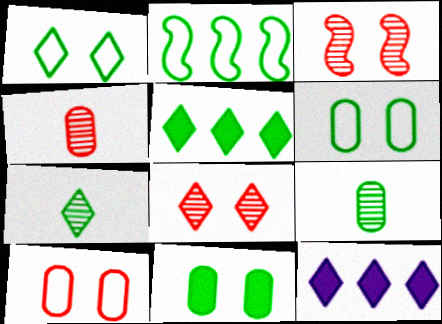[[1, 5, 7], 
[2, 7, 11]]